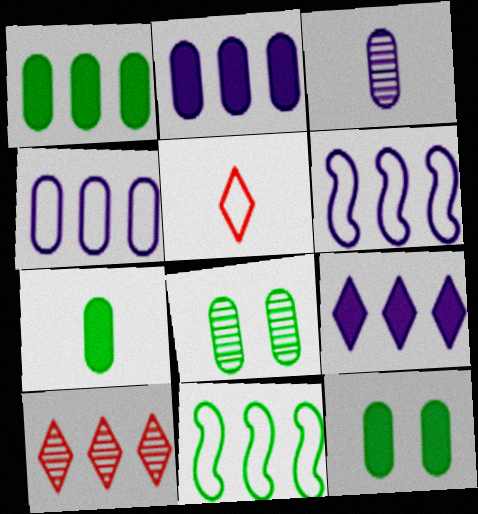[[1, 6, 10], 
[1, 7, 12], 
[2, 10, 11]]